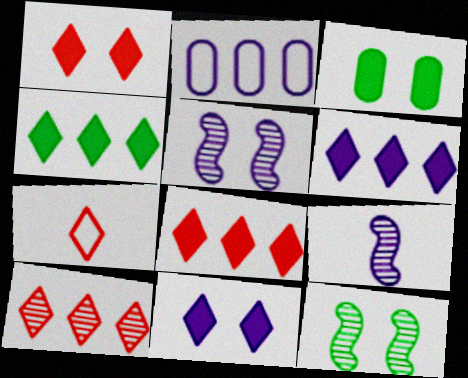[[1, 7, 10], 
[2, 9, 11], 
[4, 6, 8]]